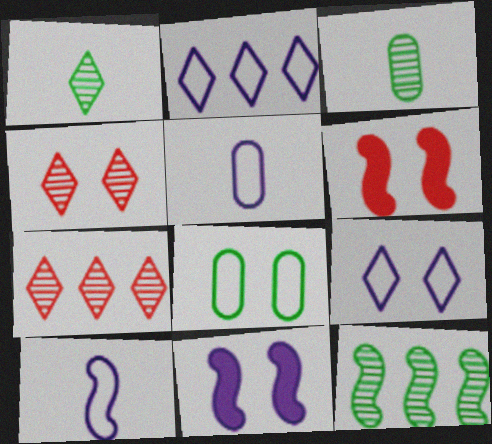[[2, 3, 6], 
[4, 8, 11], 
[6, 10, 12]]